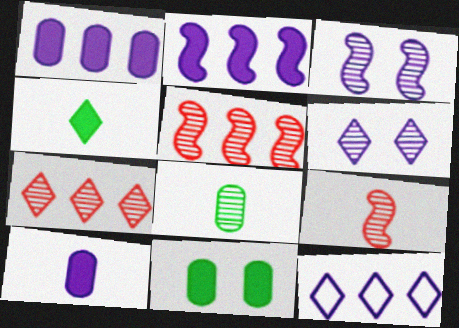[[3, 7, 8], 
[3, 10, 12], 
[5, 6, 8], 
[9, 11, 12]]